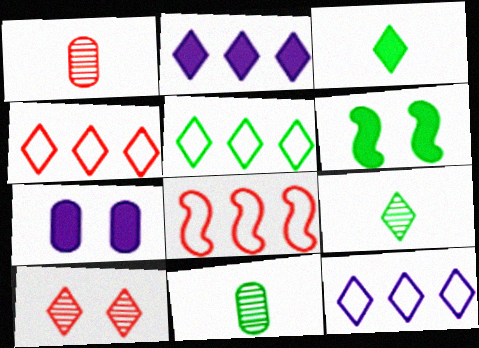[[1, 6, 12], 
[3, 10, 12], 
[4, 5, 12], 
[5, 6, 11], 
[7, 8, 9]]